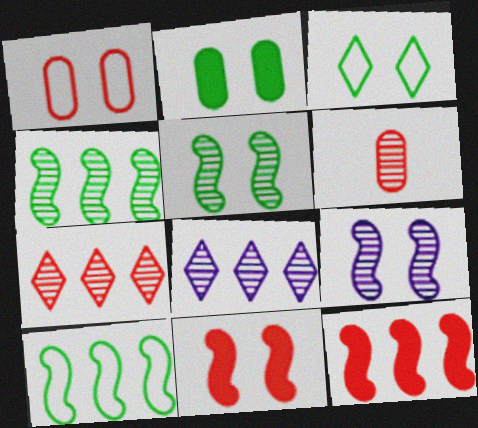[[2, 3, 5], 
[5, 6, 8]]